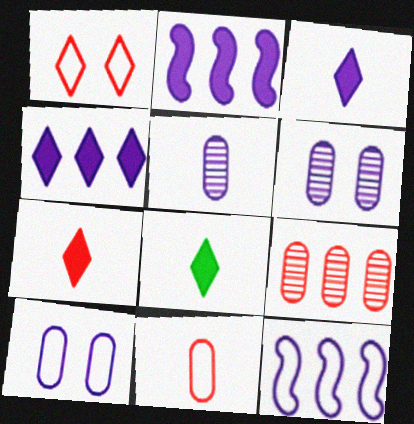[[3, 6, 12], 
[3, 7, 8]]